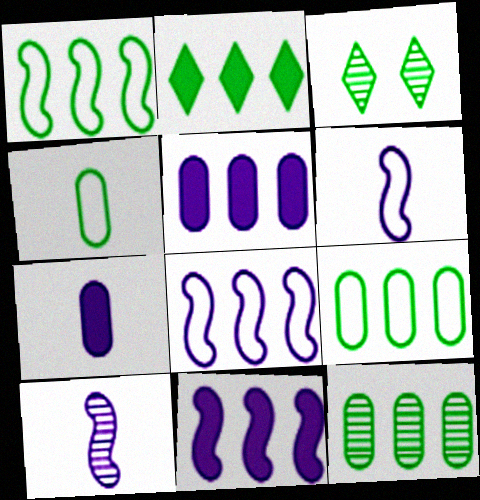[[1, 2, 12]]